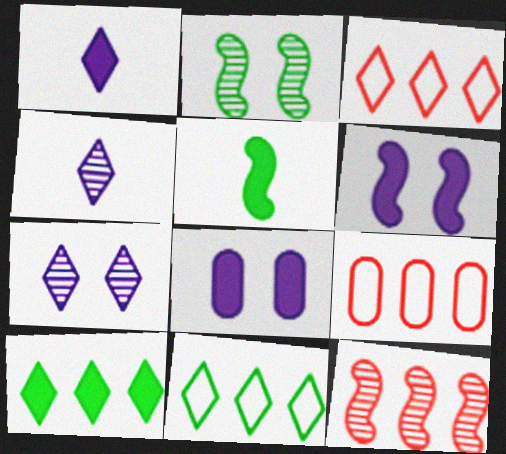[[1, 2, 9], 
[5, 7, 9]]